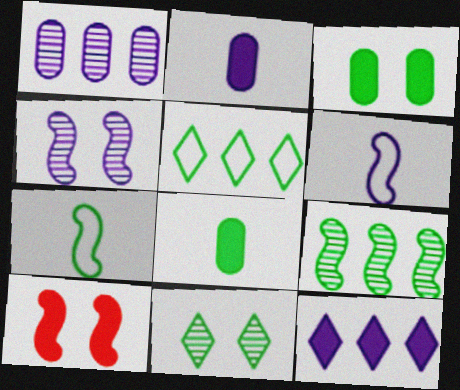[[6, 9, 10], 
[8, 10, 12]]